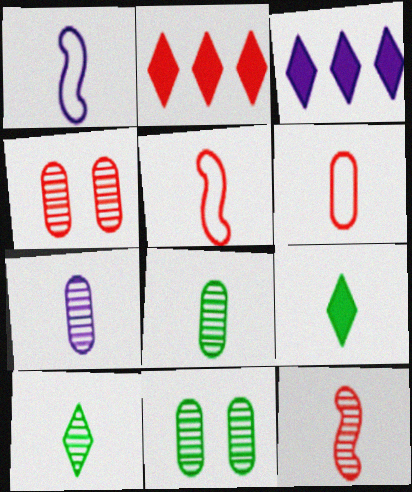[[1, 2, 11], 
[2, 4, 5], 
[3, 5, 11], 
[5, 7, 9], 
[7, 10, 12]]